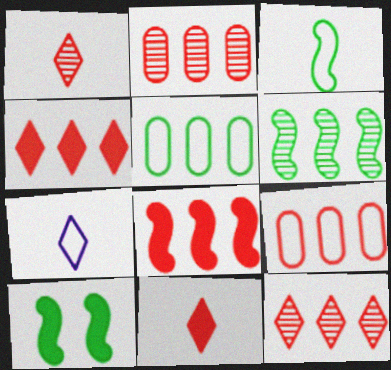[[2, 7, 10], 
[3, 6, 10], 
[8, 9, 12]]